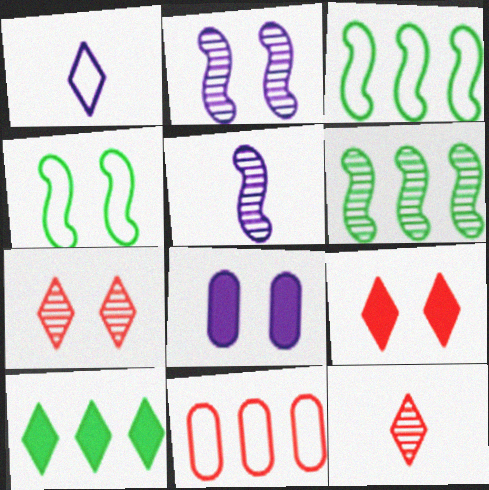[[1, 4, 11], 
[1, 7, 10], 
[3, 8, 12], 
[4, 7, 8]]